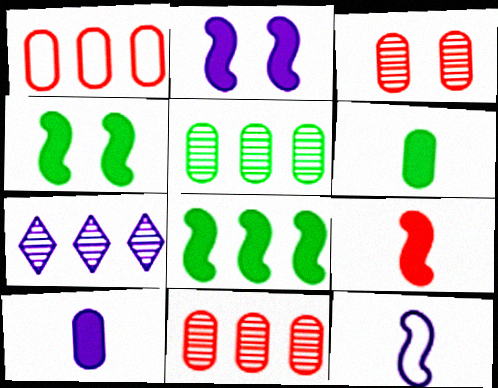[[1, 7, 8], 
[2, 8, 9]]